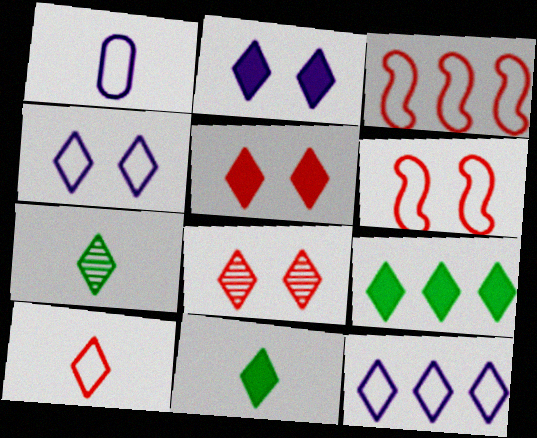[[5, 7, 12], 
[8, 11, 12]]